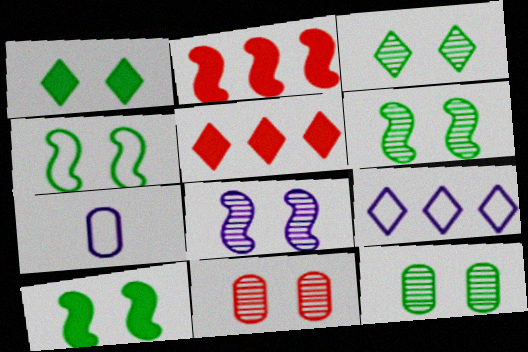[[1, 4, 12], 
[2, 3, 7], 
[3, 6, 12], 
[3, 8, 11], 
[4, 6, 10], 
[5, 6, 7]]